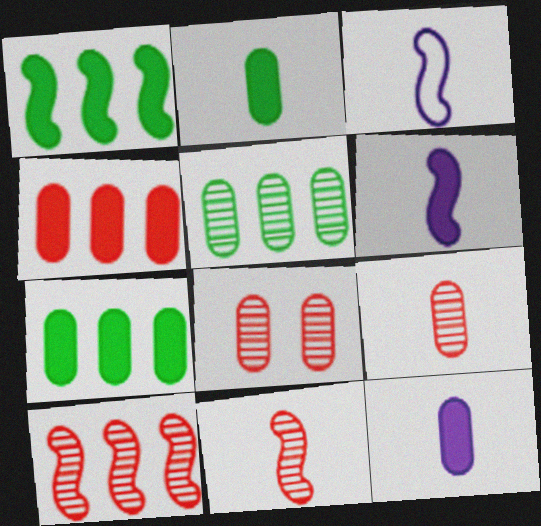[]